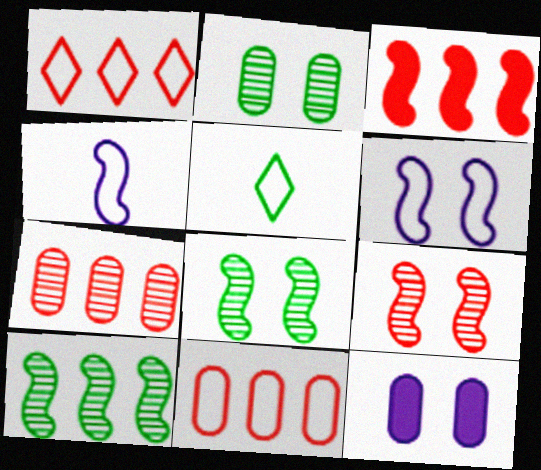[[1, 3, 7], 
[3, 4, 8], 
[5, 6, 11]]